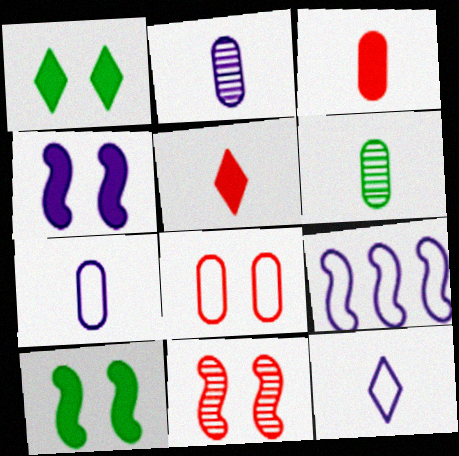[[3, 6, 7]]